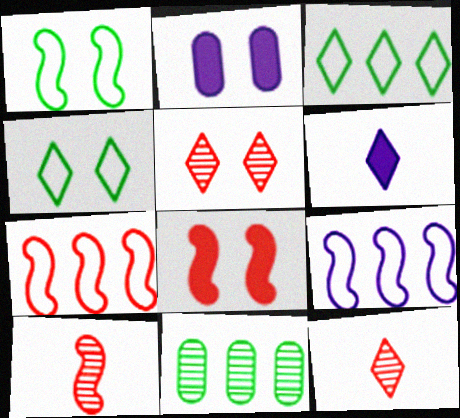[[1, 2, 5], 
[2, 3, 10], 
[3, 5, 6], 
[7, 8, 10]]